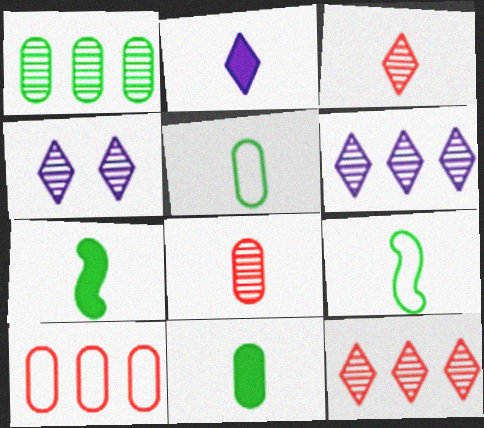[[2, 8, 9], 
[4, 7, 10]]